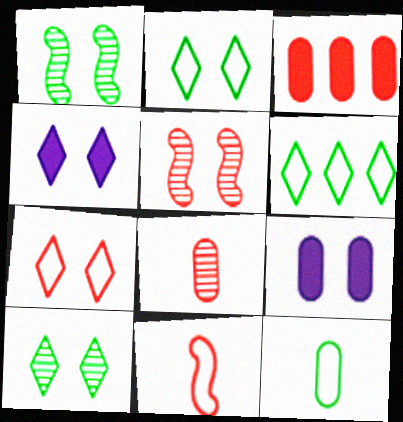[[1, 7, 9], 
[2, 5, 9], 
[4, 7, 10]]